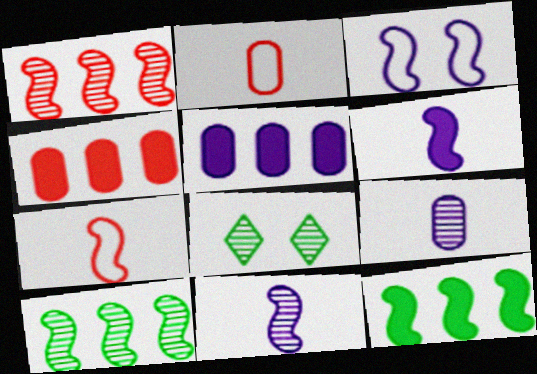[[1, 8, 9], 
[5, 7, 8]]